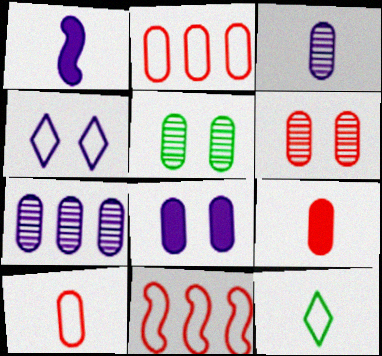[[1, 4, 7], 
[2, 6, 9]]